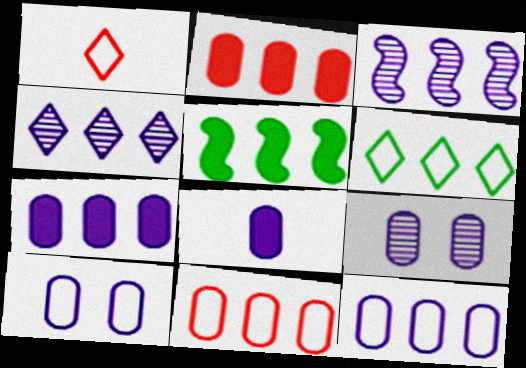[[1, 5, 9], 
[2, 3, 6], 
[4, 5, 11], 
[8, 9, 12]]